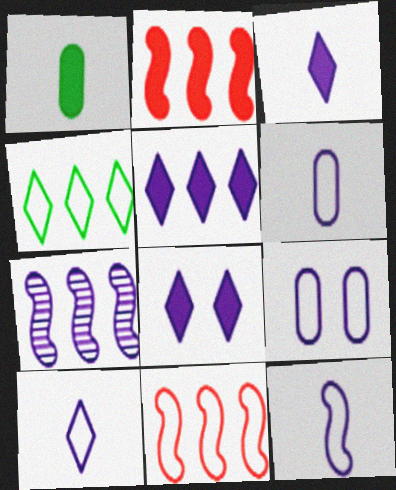[[1, 2, 8], 
[3, 5, 8], 
[3, 7, 9], 
[6, 7, 8], 
[6, 10, 12]]